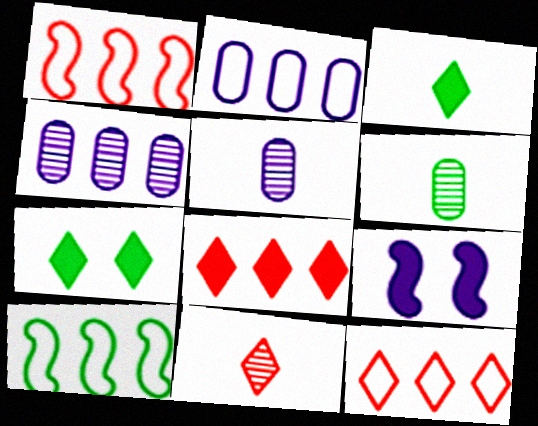[[1, 5, 7], 
[2, 10, 12], 
[4, 8, 10], 
[6, 7, 10], 
[6, 9, 12]]